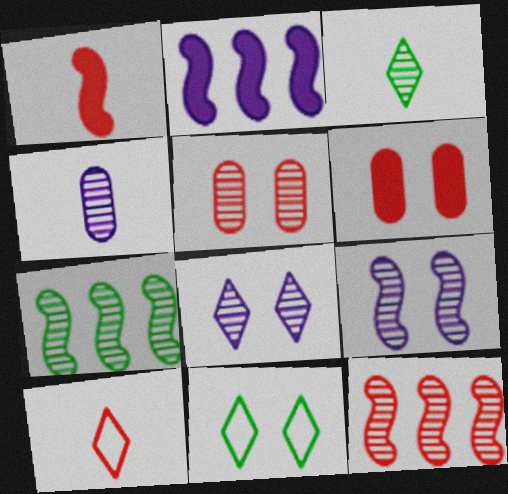[[6, 9, 11], 
[6, 10, 12]]